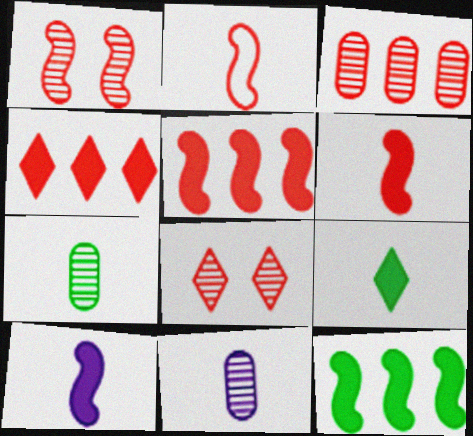[[1, 2, 5], 
[2, 9, 11]]